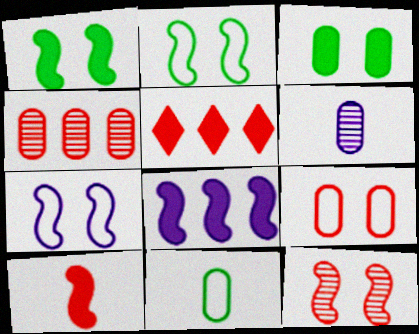[[1, 7, 12], 
[1, 8, 10], 
[2, 5, 6]]